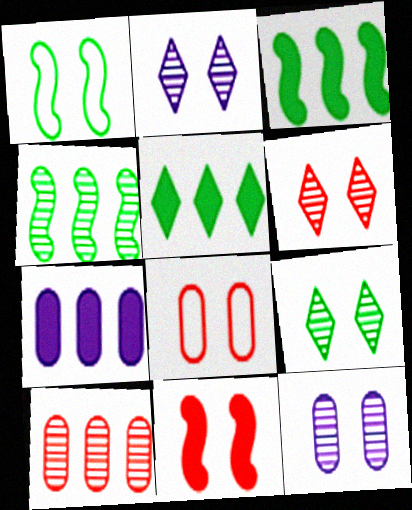[[2, 6, 9], 
[6, 8, 11]]